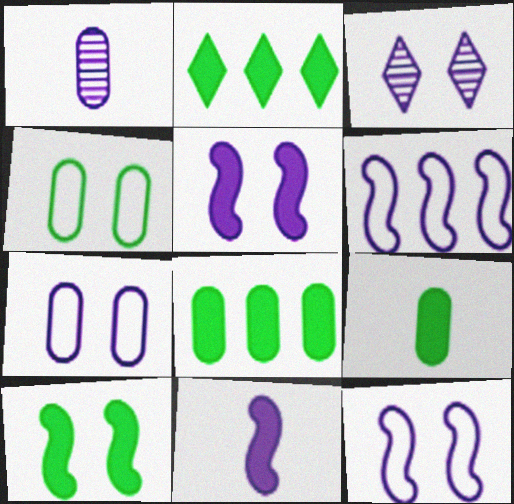[[2, 9, 10], 
[3, 5, 7]]